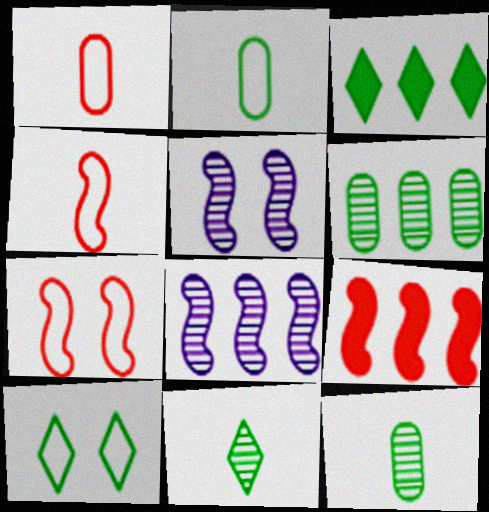[[1, 3, 5], 
[3, 10, 11]]